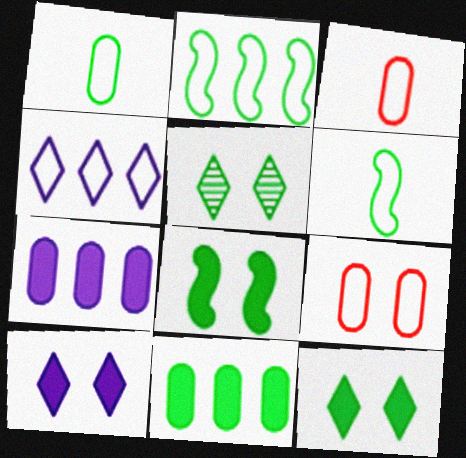[[4, 6, 9], 
[5, 6, 11]]